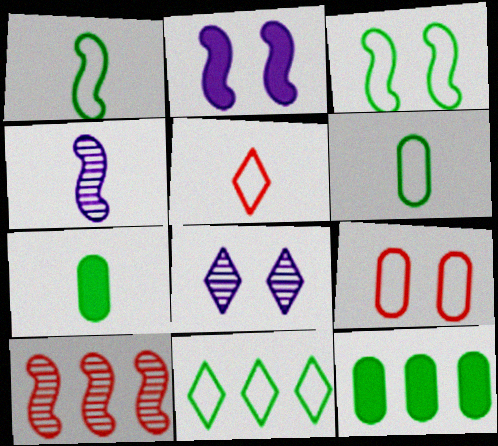[[1, 2, 10], 
[3, 6, 11], 
[4, 5, 7]]